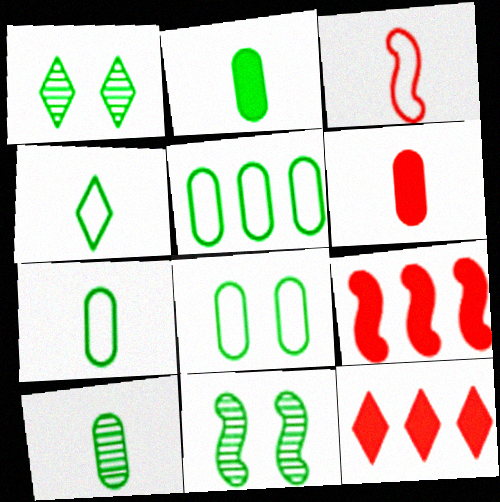[[2, 7, 10], 
[5, 7, 8]]